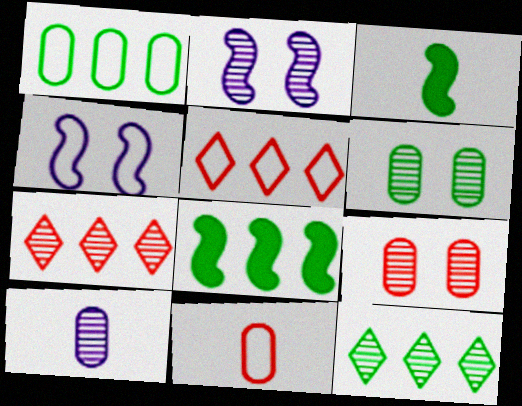[[1, 8, 12]]